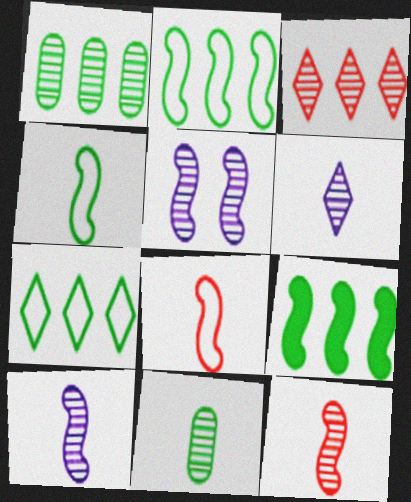[[1, 7, 9], 
[3, 5, 11], 
[5, 8, 9], 
[6, 11, 12]]